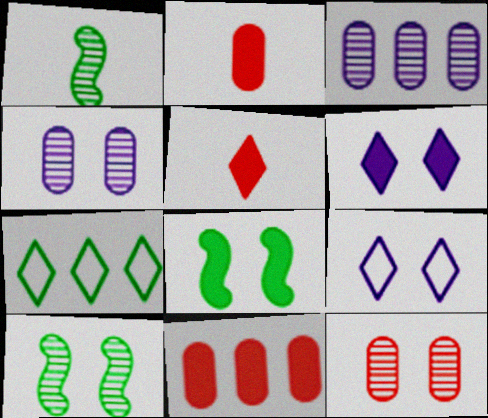[[1, 9, 11], 
[8, 9, 12]]